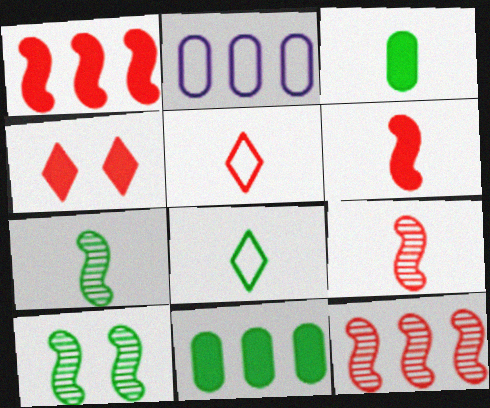[[2, 4, 7], 
[3, 7, 8], 
[8, 10, 11]]